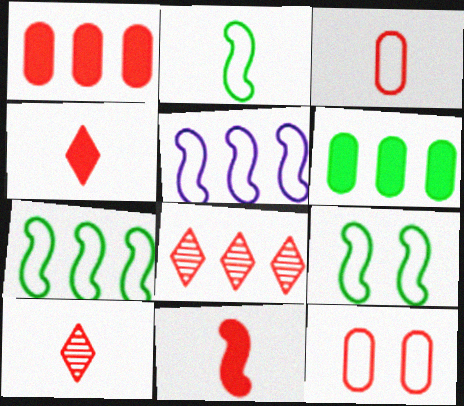[[2, 7, 9], 
[3, 10, 11], 
[5, 6, 8], 
[8, 11, 12]]